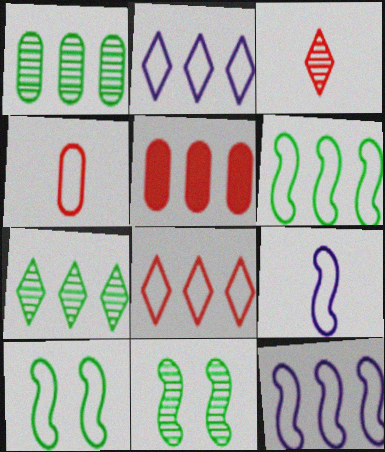[[2, 4, 10], 
[5, 7, 12]]